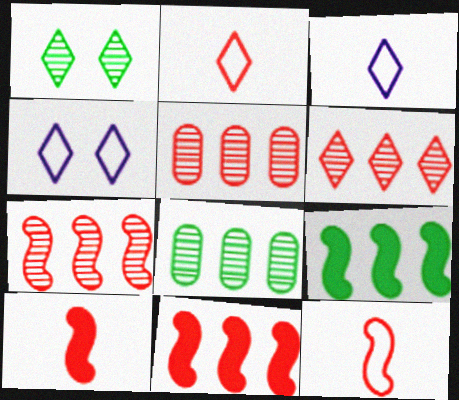[[4, 8, 10], 
[5, 6, 7]]